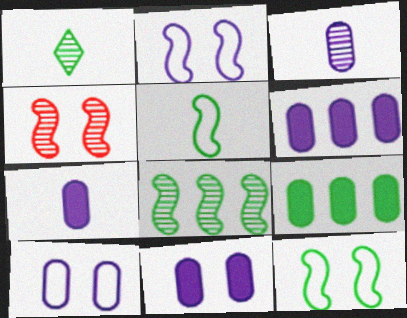[[1, 9, 12], 
[3, 6, 10], 
[6, 7, 11]]